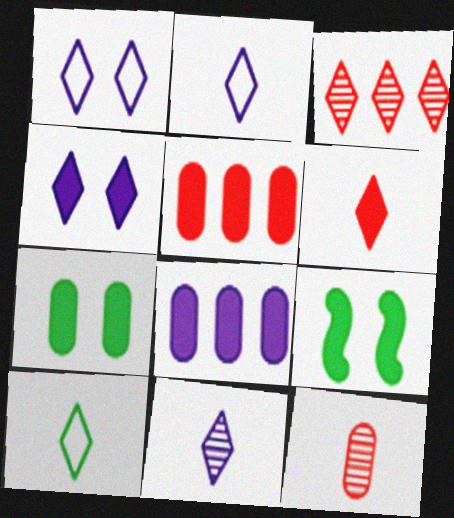[[3, 4, 10], 
[6, 8, 9], 
[6, 10, 11]]